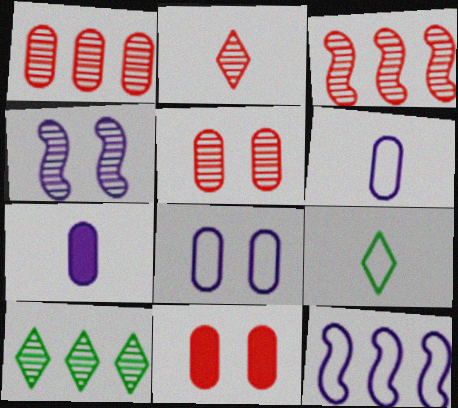[[2, 3, 5]]